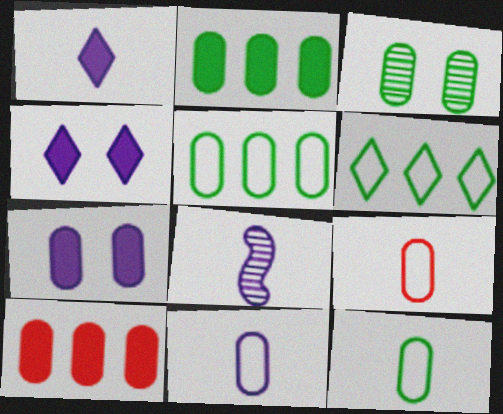[[1, 8, 11], 
[2, 3, 12], 
[3, 10, 11], 
[9, 11, 12]]